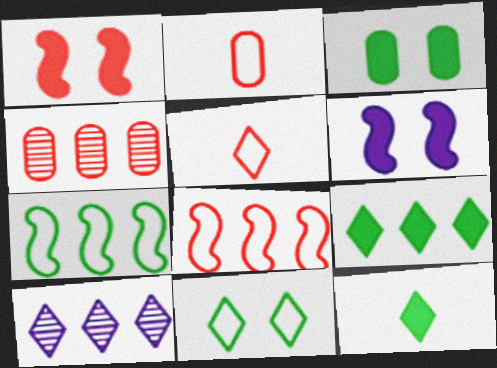[[1, 4, 5]]